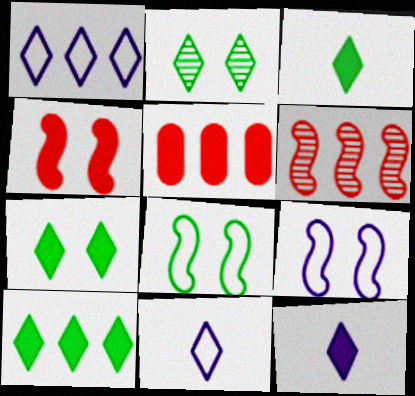[[3, 7, 10]]